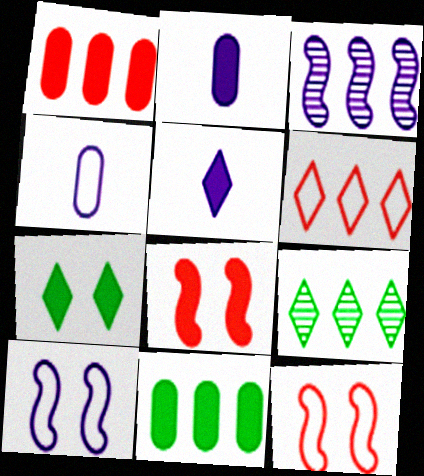[[2, 9, 12], 
[3, 6, 11], 
[4, 8, 9], 
[5, 8, 11]]